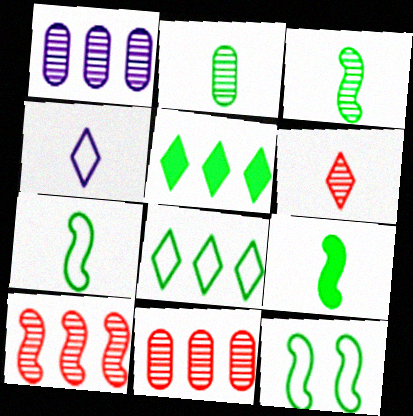[[2, 5, 12], 
[3, 7, 9]]